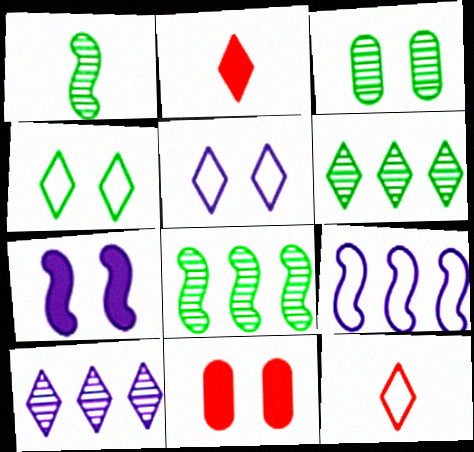[[1, 3, 6], 
[2, 3, 9], 
[2, 4, 10], 
[2, 5, 6]]